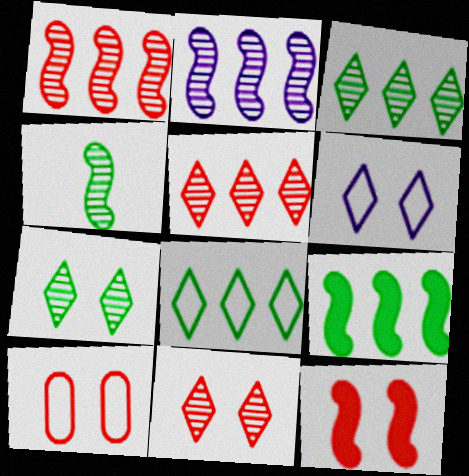[[10, 11, 12]]